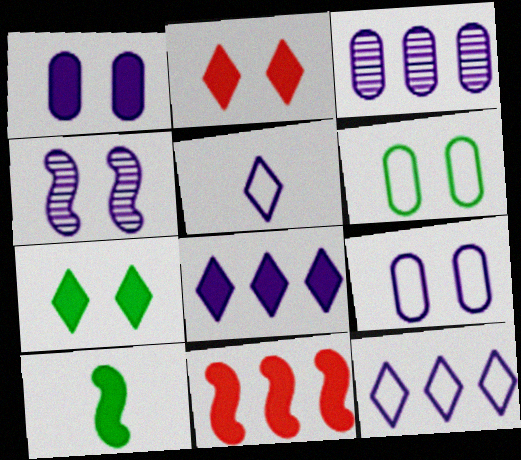[[2, 4, 6]]